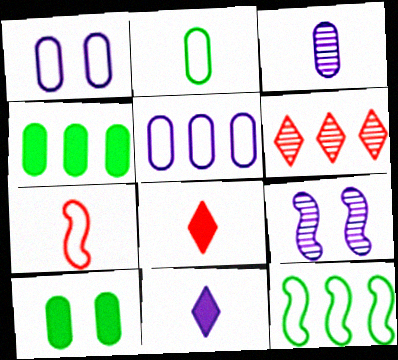[[5, 9, 11]]